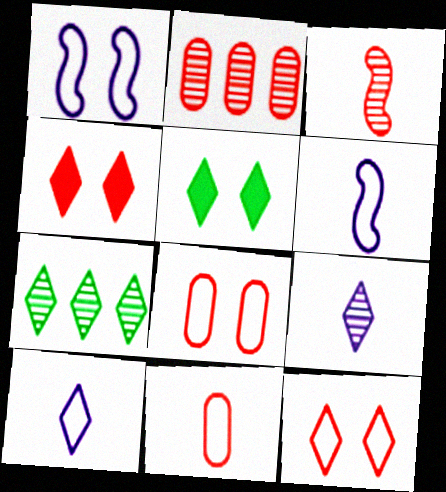[[2, 5, 6], 
[4, 7, 10]]